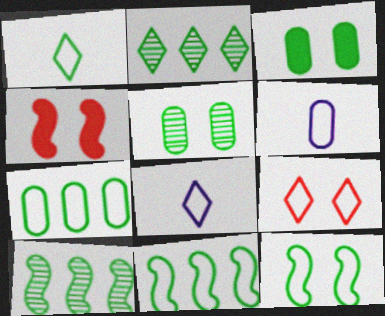[[1, 3, 10], 
[1, 7, 12], 
[2, 4, 6], 
[6, 9, 11]]